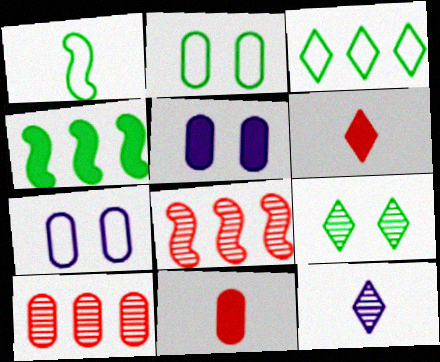[[1, 2, 3], 
[1, 11, 12], 
[4, 5, 6]]